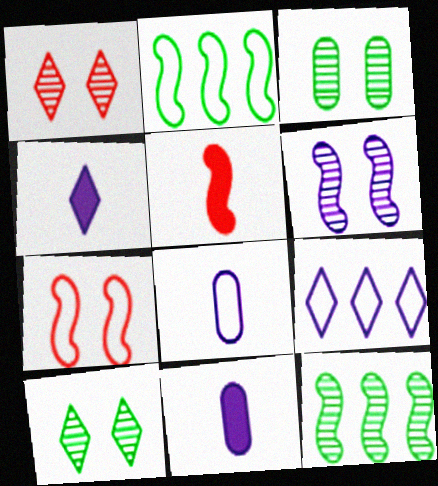[[1, 2, 11], 
[1, 3, 6], 
[2, 5, 6], 
[3, 5, 9], 
[6, 9, 11]]